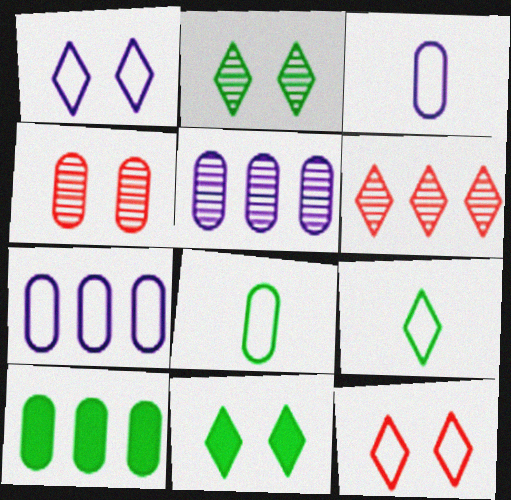[[3, 4, 10]]